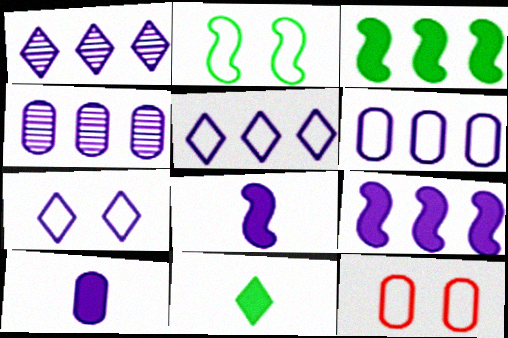[[1, 6, 9], 
[2, 7, 12], 
[4, 5, 9], 
[4, 7, 8]]